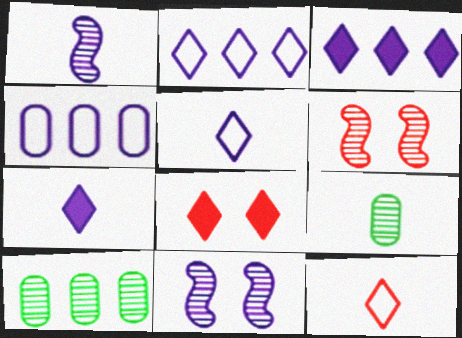[[4, 7, 11]]